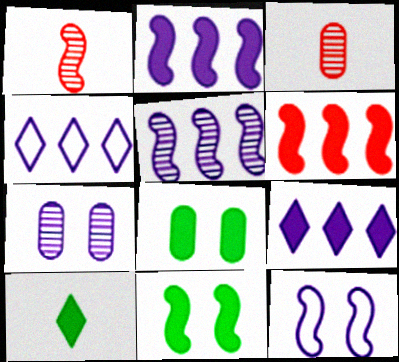[[1, 4, 8], 
[3, 4, 11]]